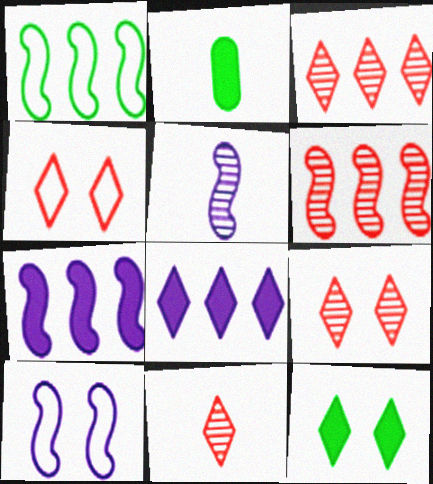[[1, 6, 7], 
[2, 3, 10], 
[3, 9, 11], 
[5, 7, 10]]